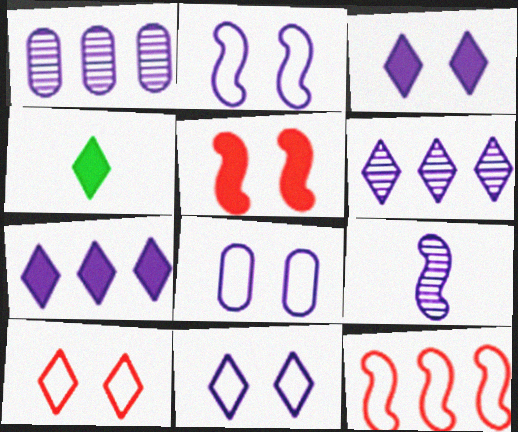[[2, 8, 11], 
[4, 6, 10], 
[7, 8, 9]]